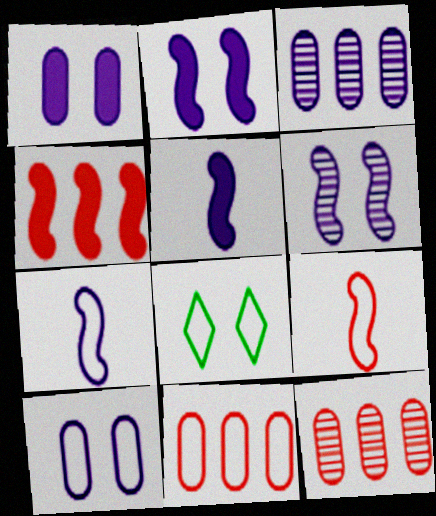[[5, 8, 12], 
[7, 8, 11]]